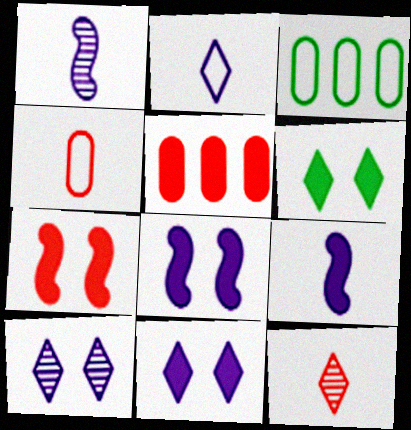[[3, 8, 12], 
[5, 6, 9]]